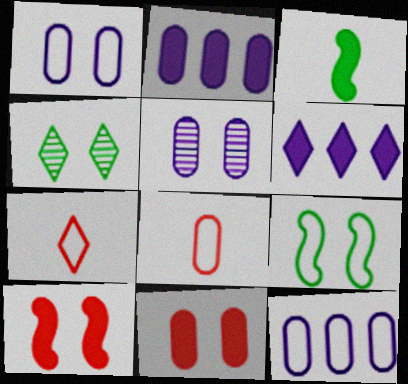[[1, 4, 10], 
[3, 6, 11], 
[4, 6, 7], 
[7, 9, 12]]